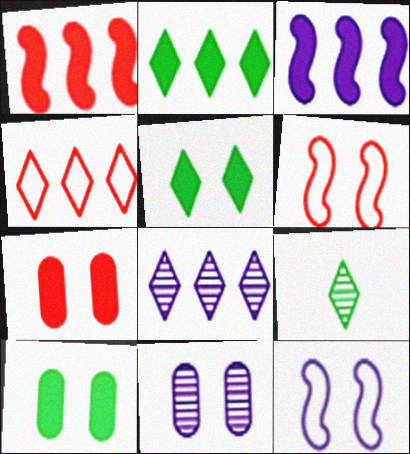[[2, 4, 8], 
[5, 6, 11]]